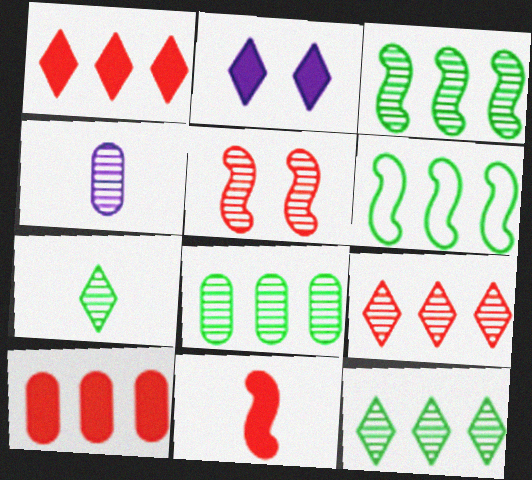[[3, 8, 12], 
[4, 5, 12]]